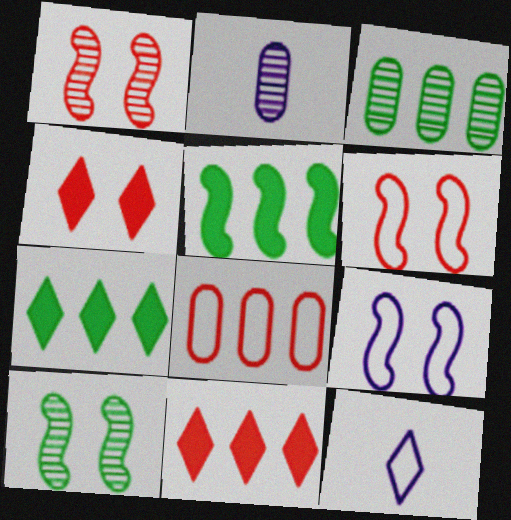[[2, 6, 7]]